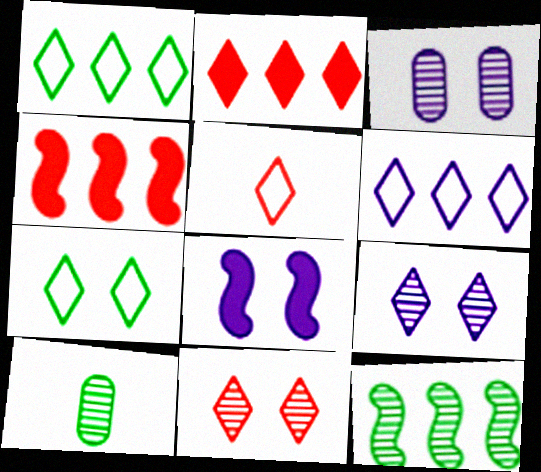[[2, 5, 11], 
[5, 6, 7]]